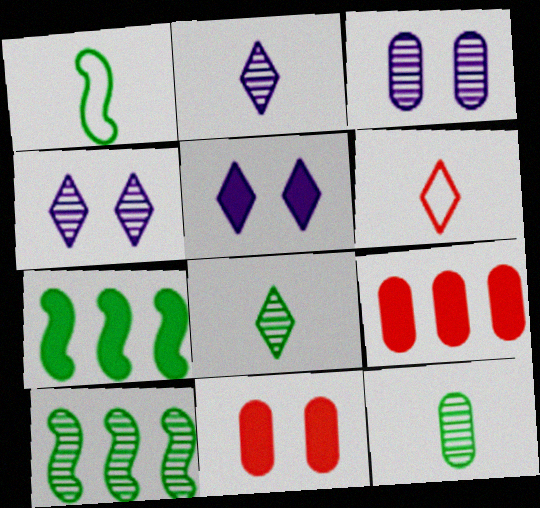[[1, 4, 9], 
[3, 6, 7]]